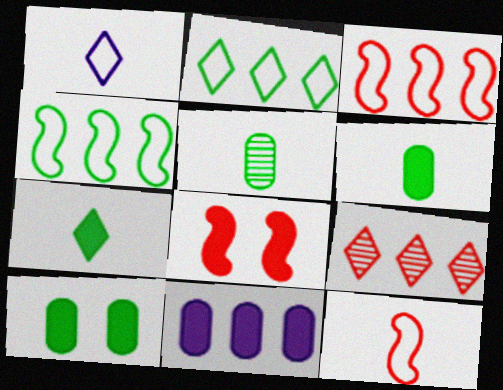[[4, 9, 11], 
[7, 8, 11]]